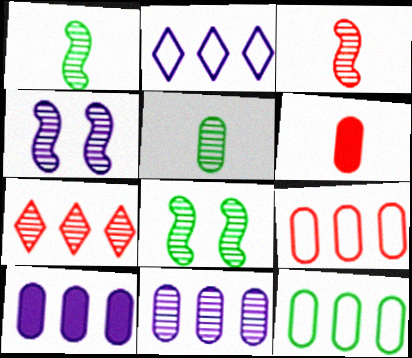[[2, 6, 8], 
[4, 5, 7]]